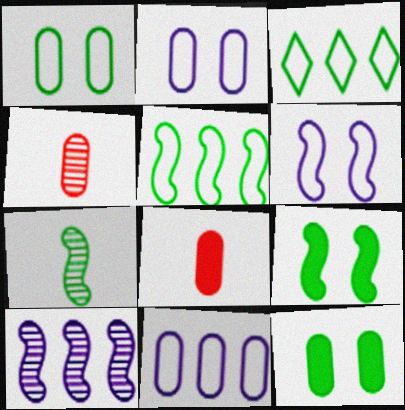[[3, 7, 12], 
[4, 11, 12], 
[5, 7, 9]]